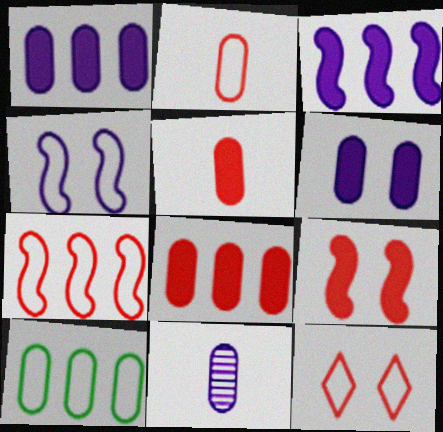[[2, 7, 12]]